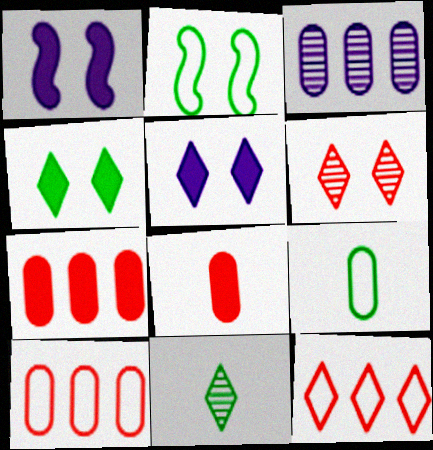[[1, 10, 11], 
[5, 11, 12]]